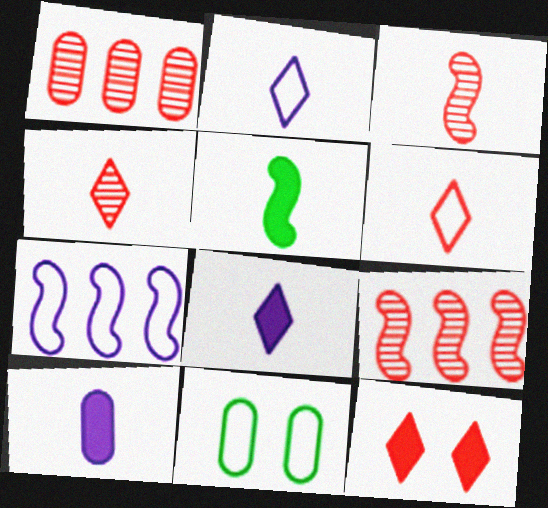[[1, 10, 11], 
[6, 7, 11], 
[8, 9, 11]]